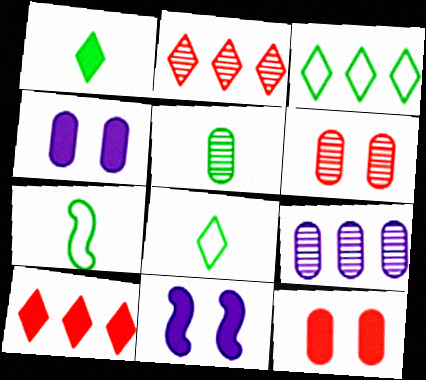[[1, 5, 7], 
[2, 4, 7], 
[5, 6, 9]]